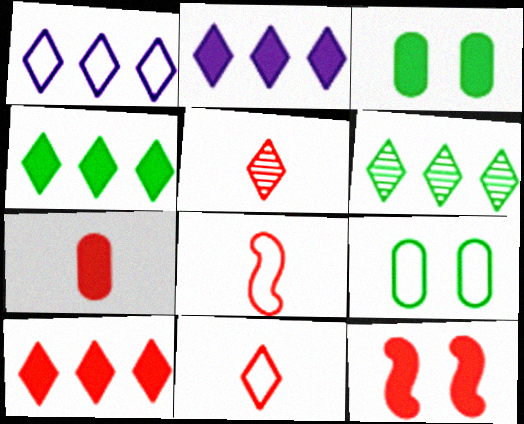[[1, 6, 10], 
[1, 8, 9], 
[2, 4, 10], 
[5, 7, 8], 
[7, 10, 12]]